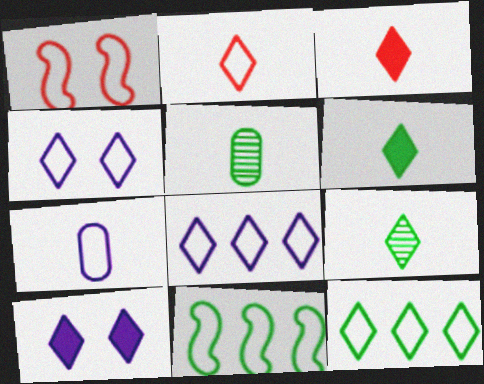[[1, 7, 12], 
[2, 4, 12]]